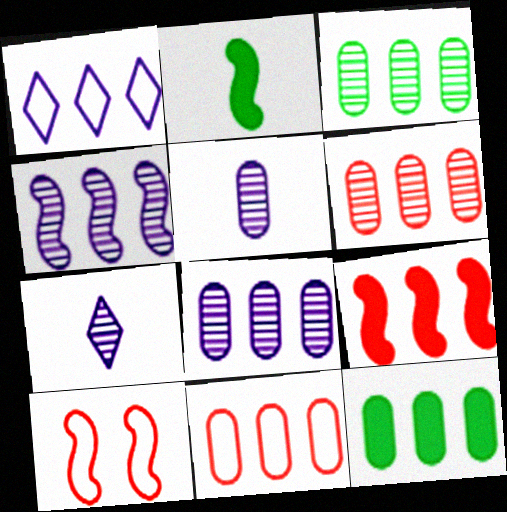[[1, 3, 9], 
[2, 4, 10], 
[3, 6, 8], 
[7, 10, 12], 
[8, 11, 12]]